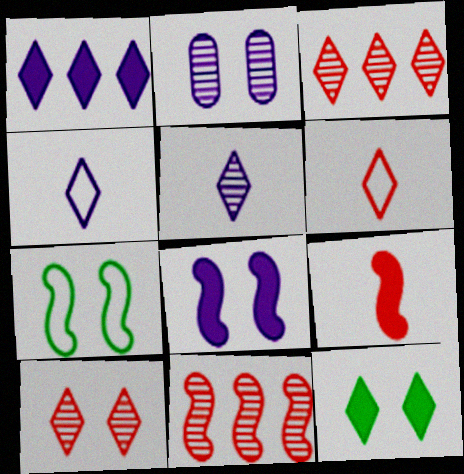[[3, 4, 12]]